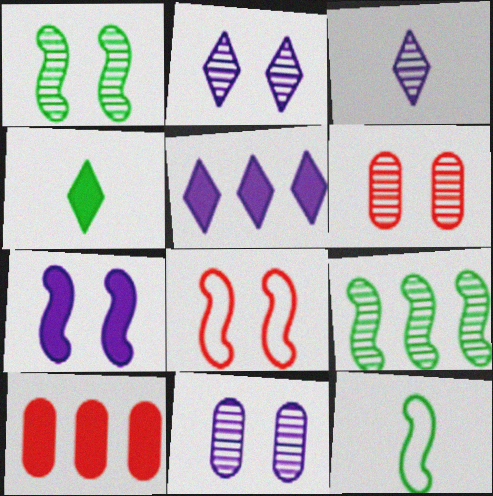[[1, 2, 6], 
[1, 7, 8], 
[2, 10, 12], 
[3, 6, 9], 
[4, 7, 10], 
[5, 6, 12]]